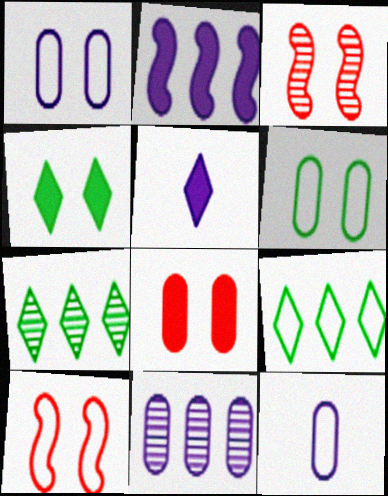[[1, 3, 4], 
[9, 10, 12]]